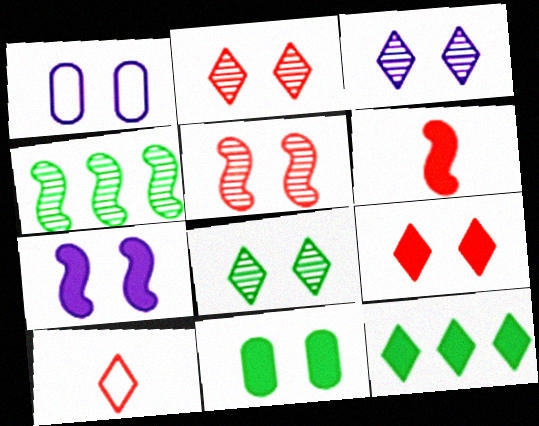[[1, 3, 7], 
[2, 3, 8], 
[3, 10, 12], 
[7, 9, 11]]